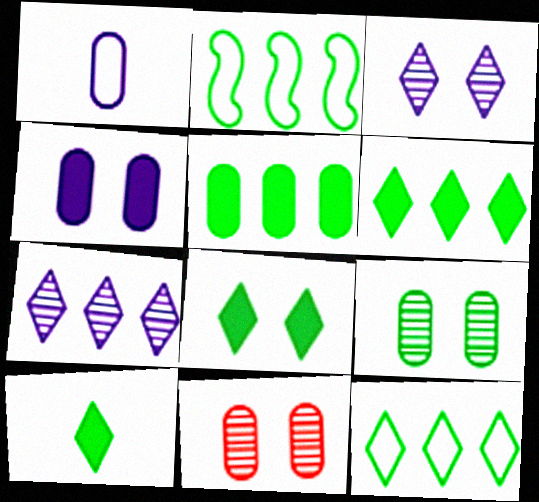[[1, 5, 11], 
[2, 9, 10], 
[6, 8, 10]]